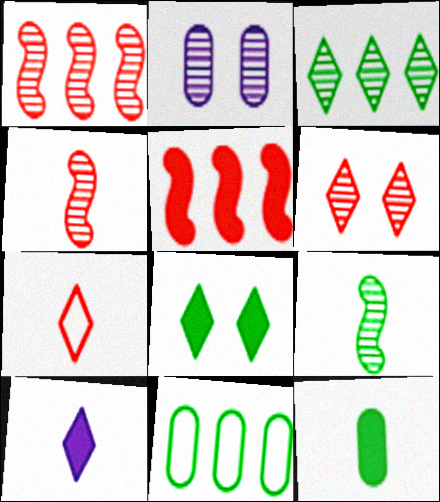[[2, 3, 4], 
[8, 9, 11]]